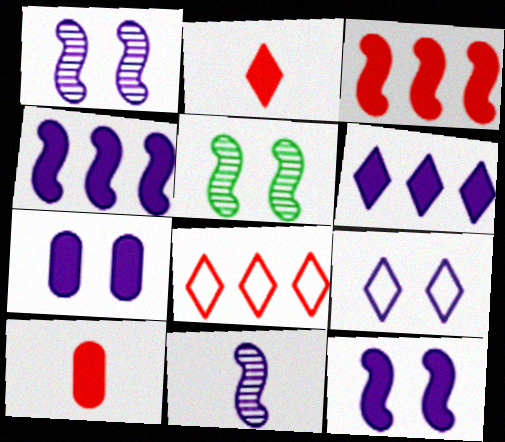[[1, 7, 9]]